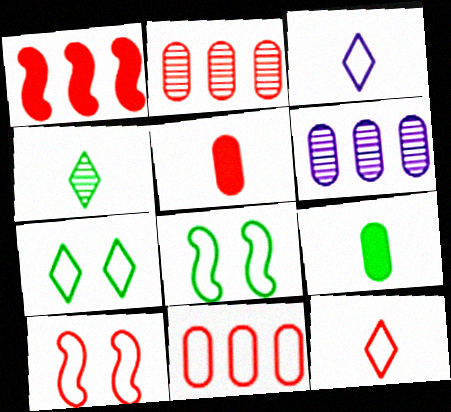[[3, 8, 11], 
[10, 11, 12]]